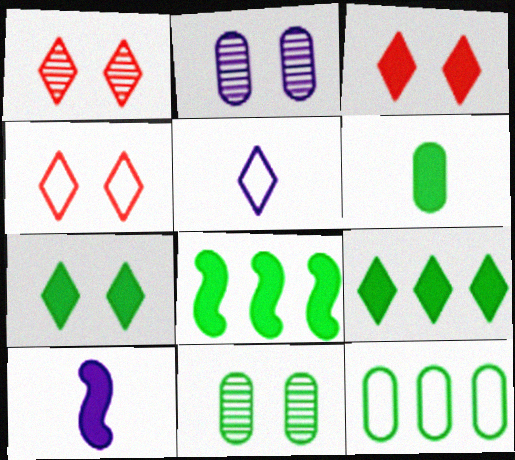[[1, 3, 4], 
[1, 5, 9], 
[1, 10, 12], 
[6, 7, 8], 
[6, 11, 12]]